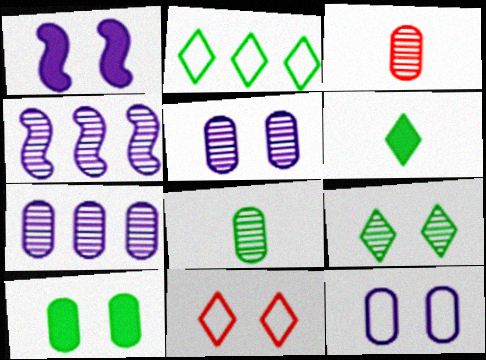[[1, 2, 3], 
[2, 6, 9], 
[3, 4, 9]]